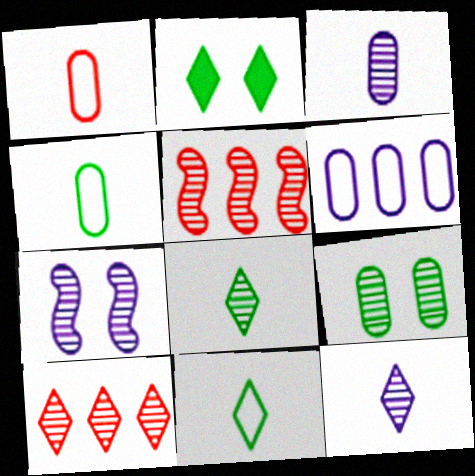[[5, 9, 12]]